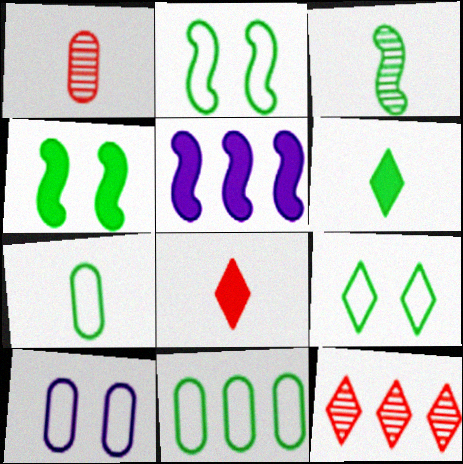[[1, 5, 9], 
[3, 6, 7], 
[5, 11, 12]]